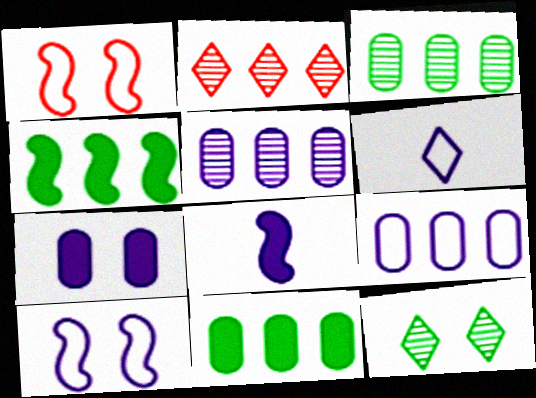[[1, 7, 12], 
[2, 4, 9], 
[6, 9, 10]]